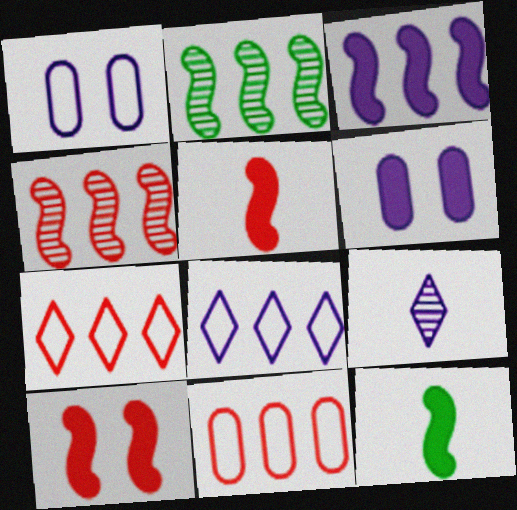[[1, 3, 9], 
[3, 10, 12]]